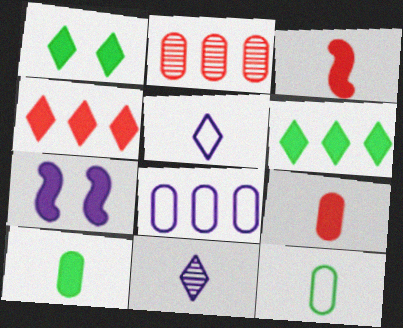[[3, 11, 12], 
[4, 7, 10], 
[6, 7, 9], 
[7, 8, 11]]